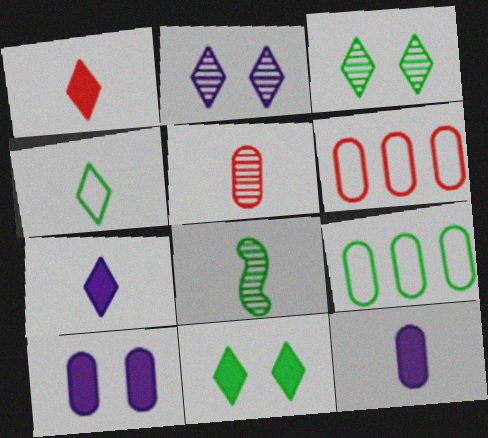[[5, 9, 10], 
[8, 9, 11]]